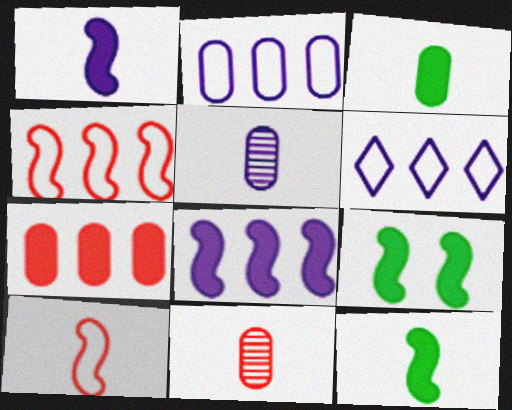[[6, 9, 11]]